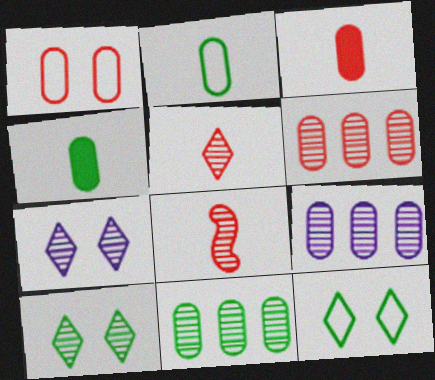[[1, 3, 6], 
[1, 4, 9], 
[6, 9, 11], 
[7, 8, 11], 
[8, 9, 10]]